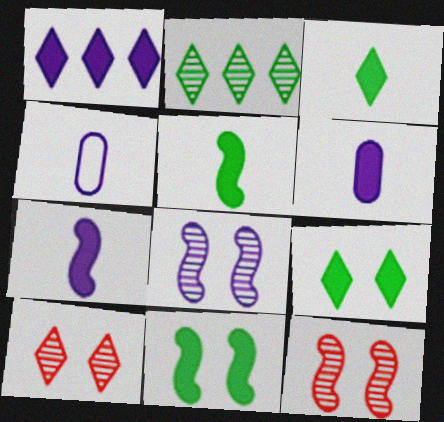[[1, 4, 8]]